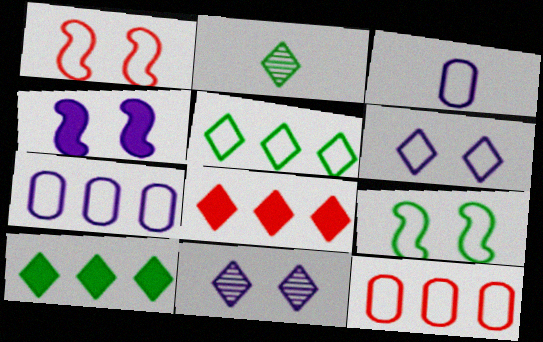[[1, 3, 5], 
[2, 4, 12], 
[2, 6, 8]]